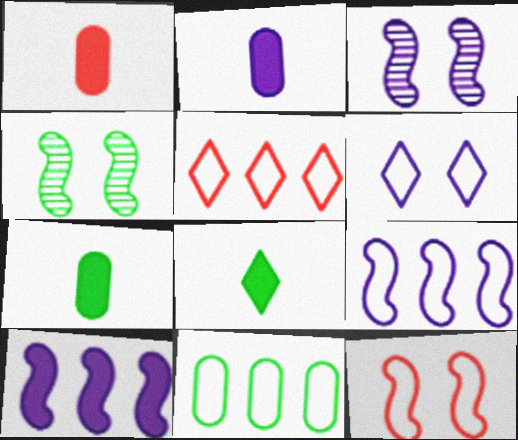[[1, 2, 7], 
[2, 4, 5], 
[3, 5, 7], 
[4, 8, 11], 
[5, 9, 11]]